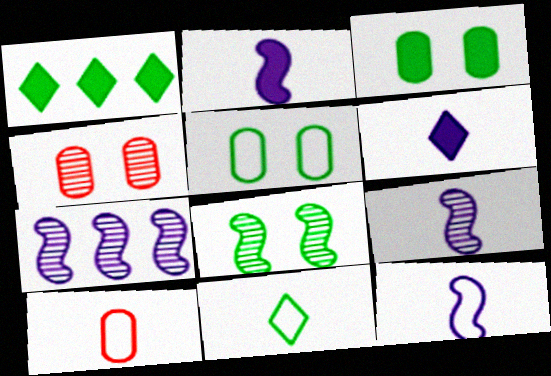[[1, 4, 12], 
[2, 9, 12], 
[10, 11, 12]]